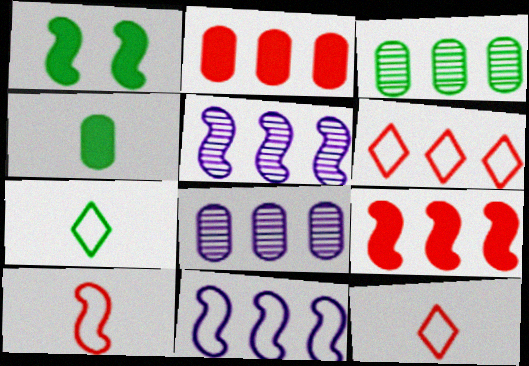[[1, 3, 7], 
[1, 5, 10], 
[1, 8, 12]]